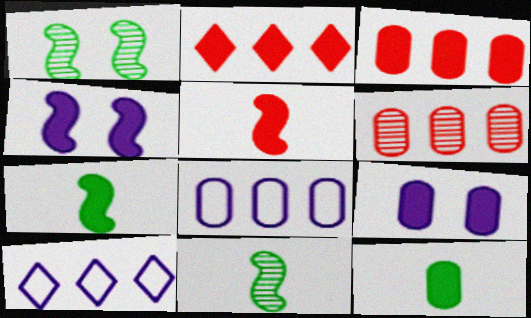[[2, 4, 12], 
[2, 7, 9], 
[3, 9, 12]]